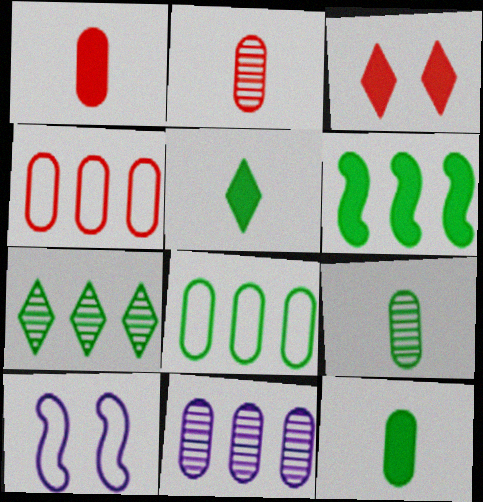[[1, 7, 10], 
[6, 7, 8]]